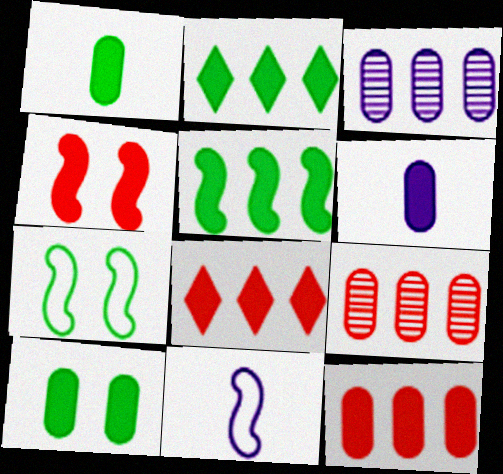[[2, 4, 6], 
[6, 10, 12]]